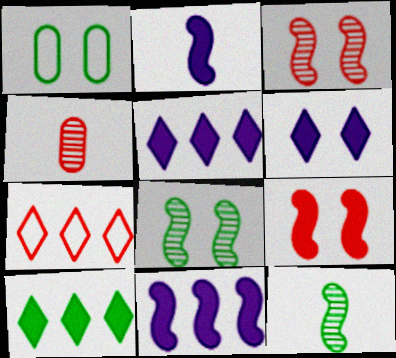[[1, 3, 6], 
[1, 10, 12], 
[4, 7, 9]]